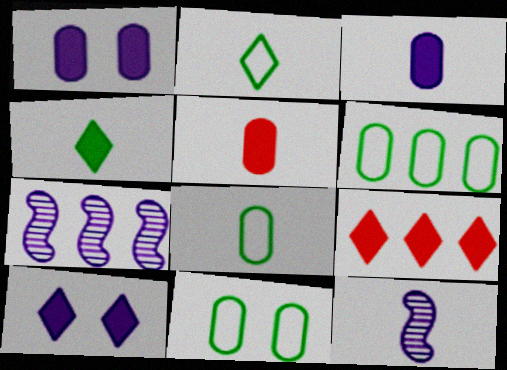[[2, 5, 12], 
[4, 9, 10], 
[6, 7, 9], 
[6, 8, 11], 
[9, 11, 12]]